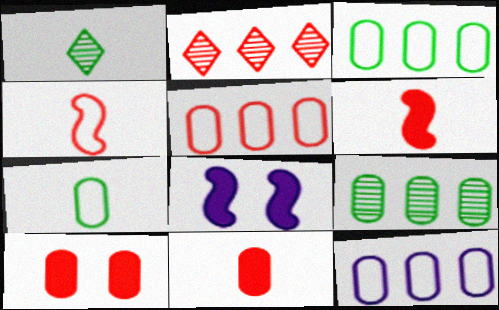[[1, 5, 8], 
[2, 4, 10], 
[2, 7, 8], 
[3, 5, 12]]